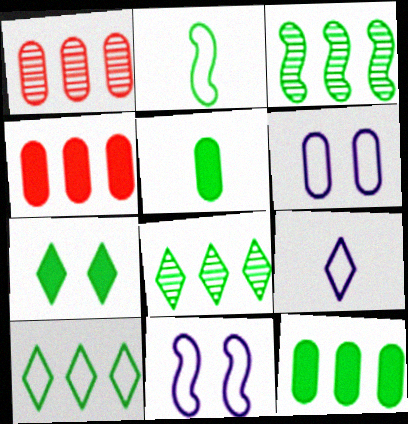[[1, 5, 6], 
[3, 10, 12]]